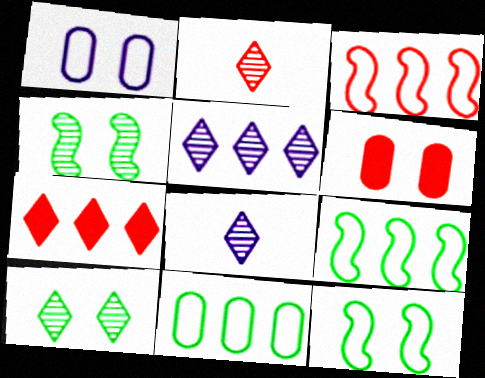[[2, 3, 6], 
[2, 5, 10], 
[6, 8, 9]]